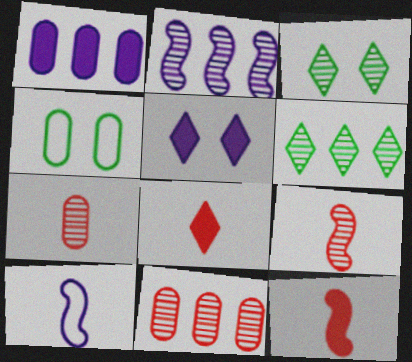[[1, 4, 7], 
[2, 3, 7], 
[2, 4, 8], 
[2, 6, 11]]